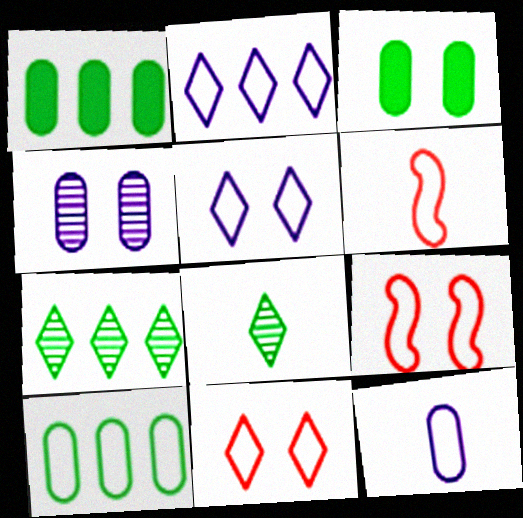[[5, 6, 10]]